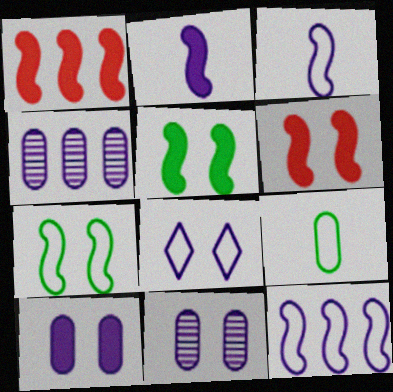[[1, 2, 5], 
[2, 4, 8]]